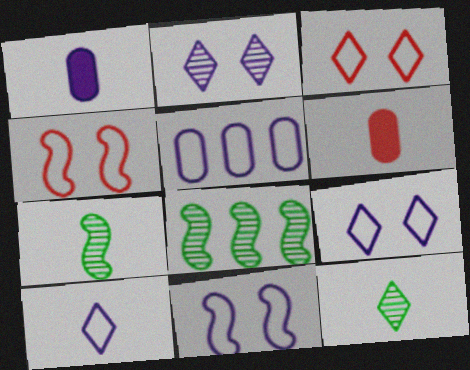[[1, 3, 8], 
[5, 10, 11], 
[6, 7, 10], 
[6, 8, 9]]